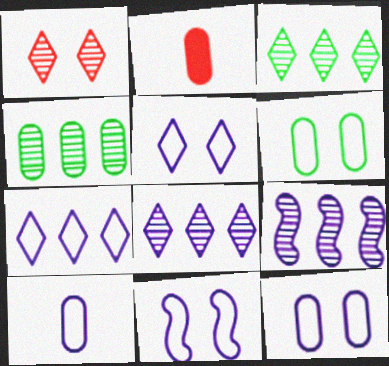[[2, 3, 11], 
[2, 4, 12], 
[5, 11, 12], 
[7, 10, 11]]